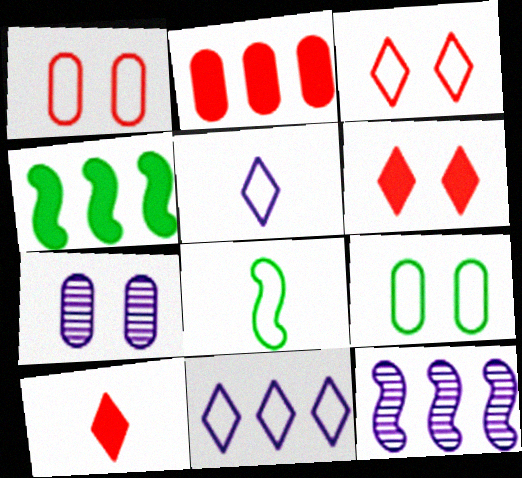[[1, 8, 11], 
[9, 10, 12]]